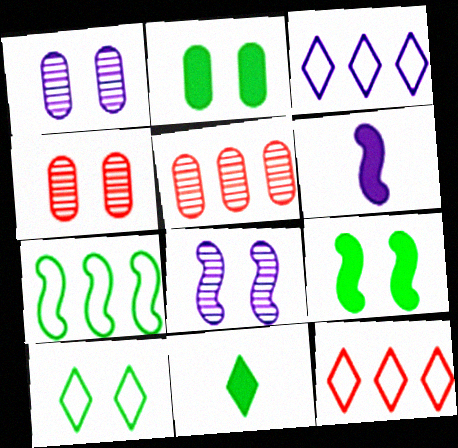[[1, 3, 6], 
[5, 6, 10]]